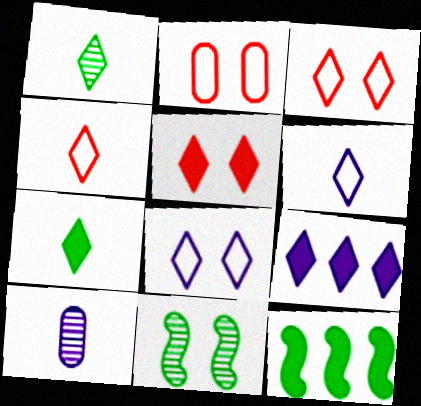[[1, 3, 9], 
[3, 10, 12], 
[5, 7, 9]]